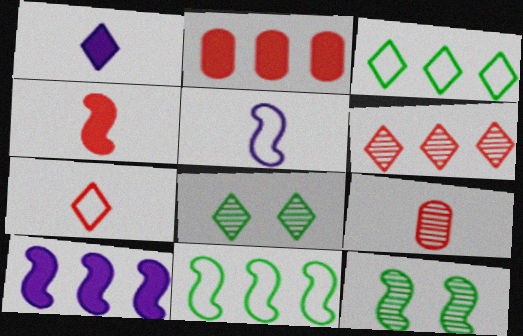[[2, 5, 8], 
[4, 7, 9]]